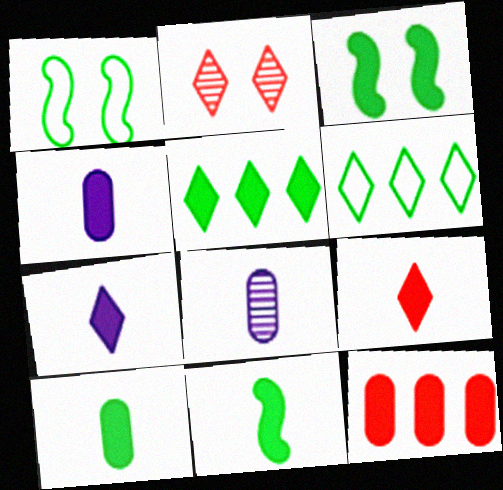[[2, 6, 7], 
[3, 5, 10], 
[3, 7, 12], 
[4, 9, 11]]